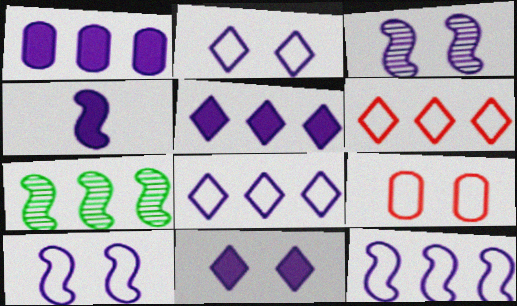[[1, 4, 11], 
[1, 6, 7], 
[3, 4, 12]]